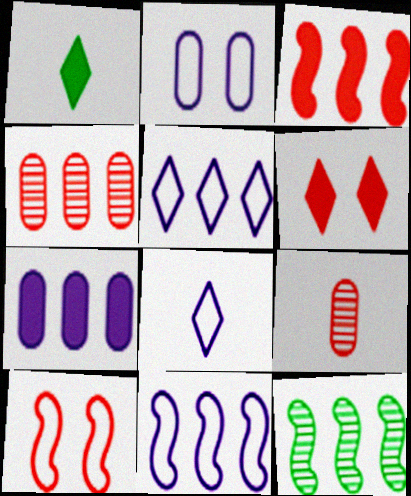[[2, 8, 11], 
[3, 11, 12]]